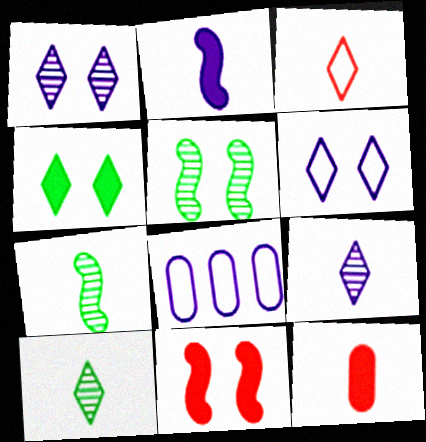[[1, 2, 8], 
[8, 10, 11]]